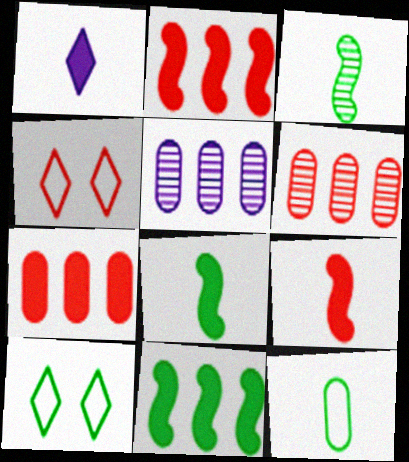[[4, 5, 8], 
[4, 6, 9], 
[5, 9, 10]]